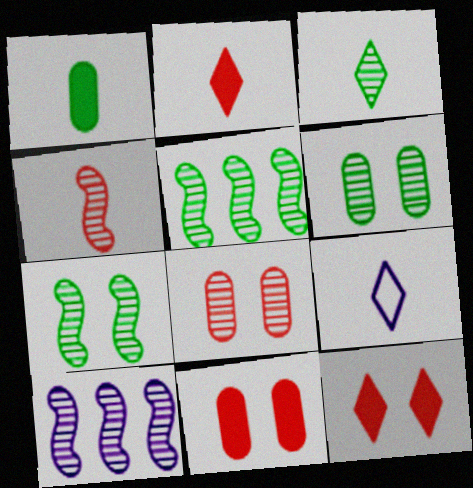[[1, 4, 9], 
[2, 3, 9], 
[3, 5, 6], 
[3, 8, 10], 
[4, 7, 10], 
[5, 9, 11]]